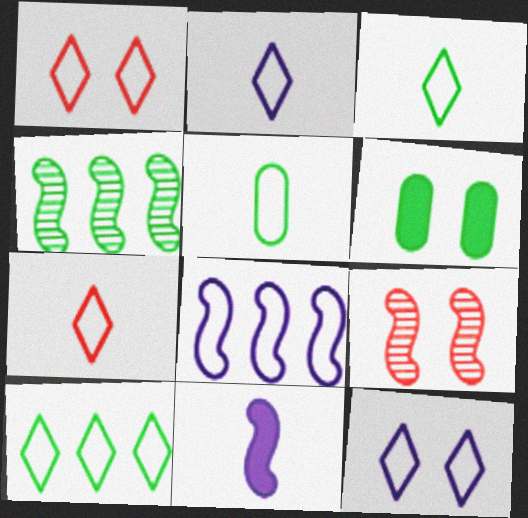[[1, 2, 10], 
[1, 5, 8], 
[2, 3, 7], 
[3, 4, 6], 
[6, 9, 12], 
[7, 10, 12]]